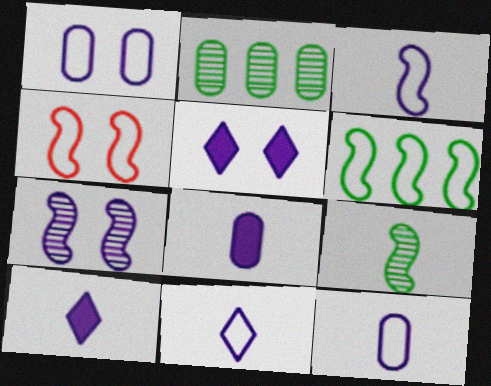[[1, 5, 7], 
[2, 4, 10], 
[3, 4, 6], 
[3, 11, 12]]